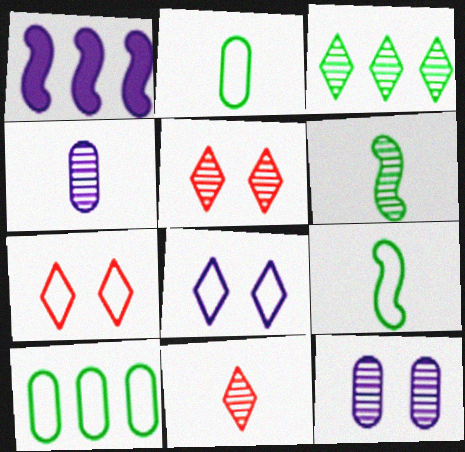[[1, 2, 5], 
[1, 4, 8], 
[4, 6, 11]]